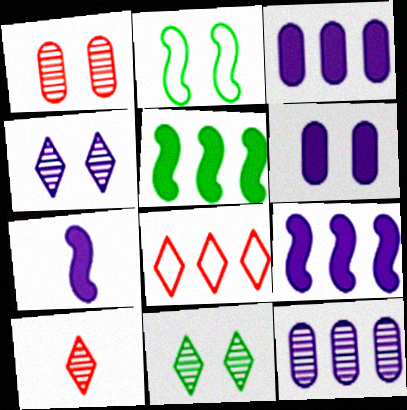[[2, 3, 10], 
[5, 8, 12]]